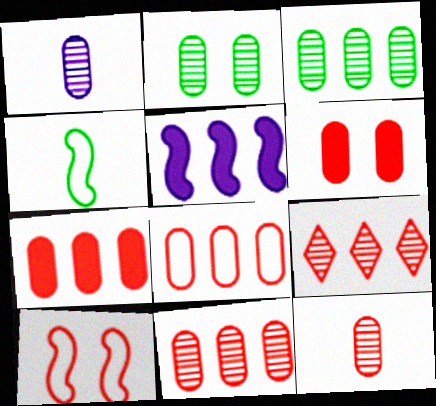[[1, 2, 11], 
[6, 8, 12], 
[7, 8, 11]]